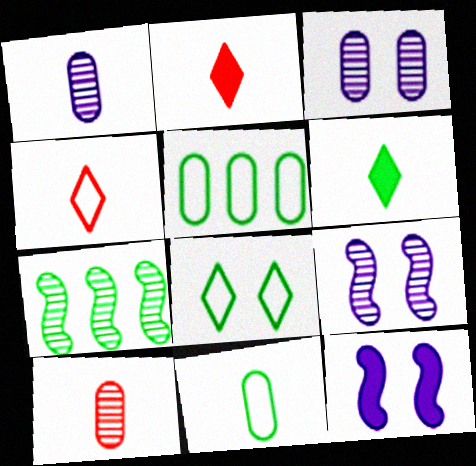[[2, 5, 9]]